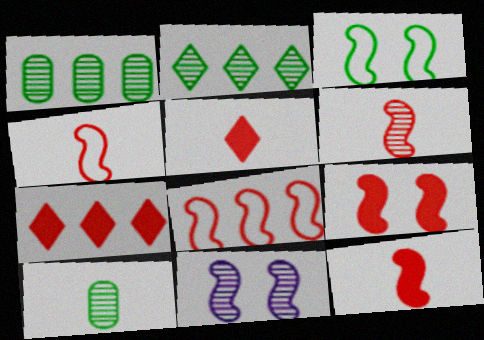[[3, 9, 11], 
[4, 6, 12], 
[6, 8, 9]]